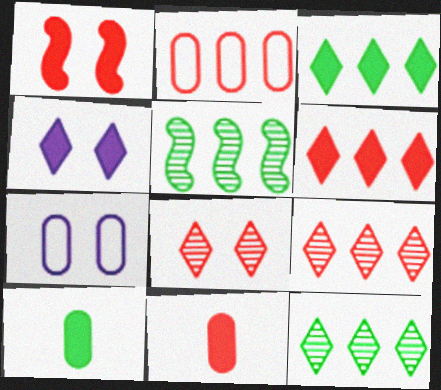[[1, 6, 11]]